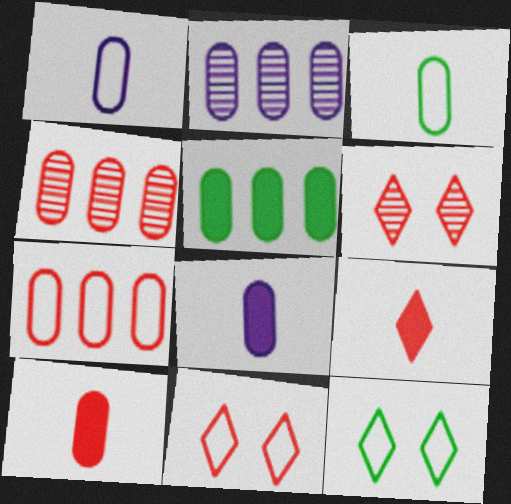[[2, 5, 7]]